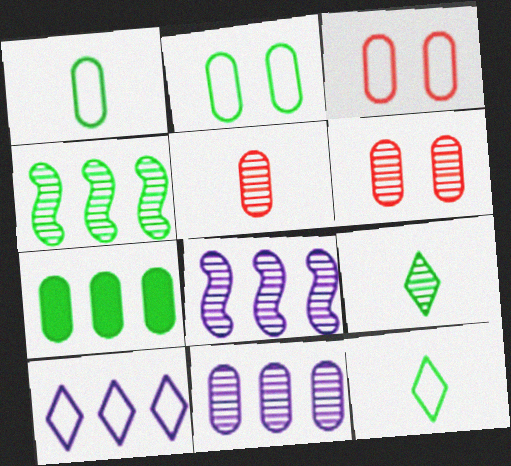[[6, 8, 9]]